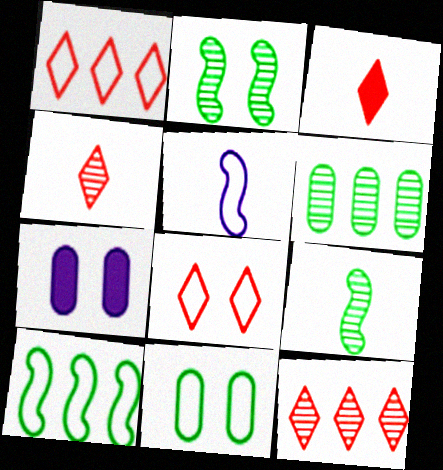[[1, 5, 11], 
[1, 7, 9], 
[2, 7, 8], 
[3, 8, 12], 
[4, 7, 10]]